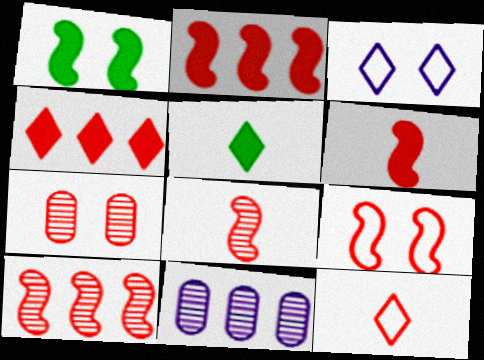[[1, 3, 7], 
[1, 11, 12], 
[2, 7, 12], 
[2, 8, 9], 
[5, 9, 11], 
[6, 9, 10]]